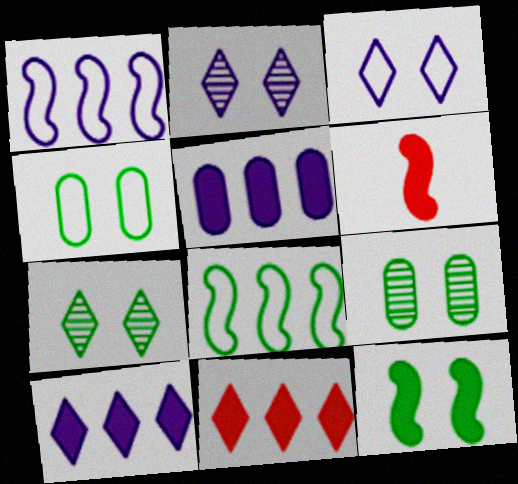[[4, 7, 12]]